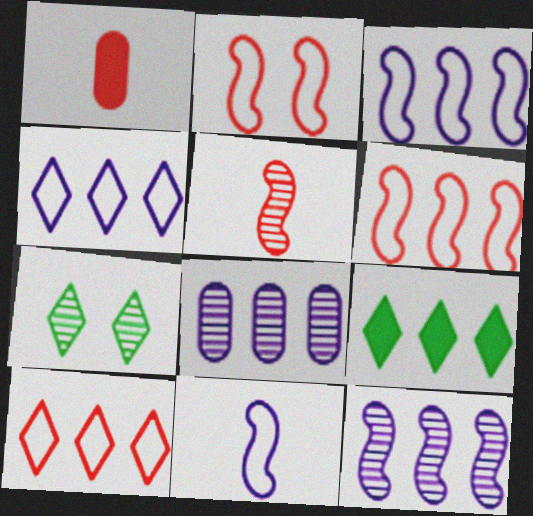[[1, 3, 7], 
[5, 7, 8], 
[6, 8, 9]]